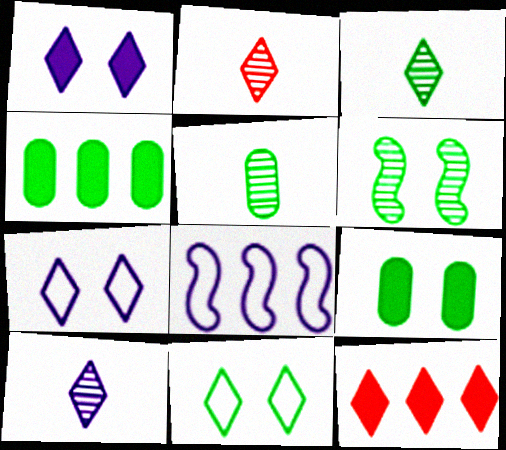[[2, 3, 10], 
[2, 8, 9], 
[3, 7, 12], 
[6, 9, 11], 
[10, 11, 12]]